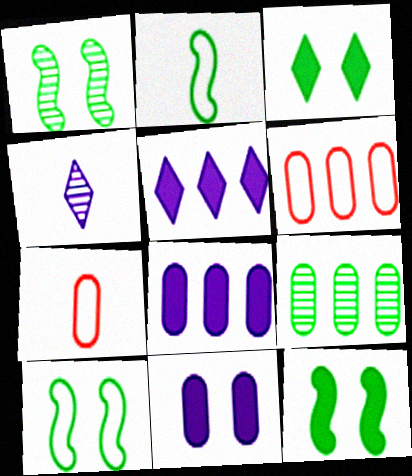[[1, 5, 7], 
[1, 10, 12], 
[2, 3, 9], 
[4, 6, 12], 
[6, 8, 9], 
[7, 9, 11]]